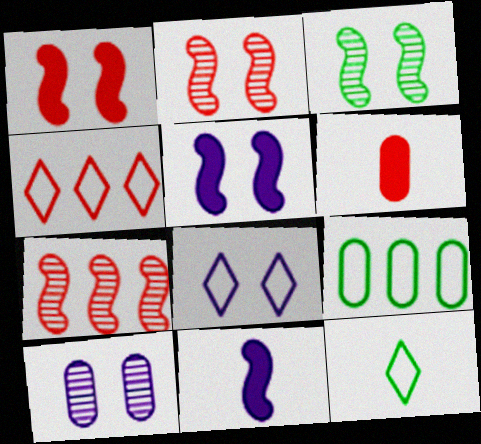[[2, 4, 6], 
[4, 8, 12], 
[5, 8, 10], 
[6, 9, 10]]